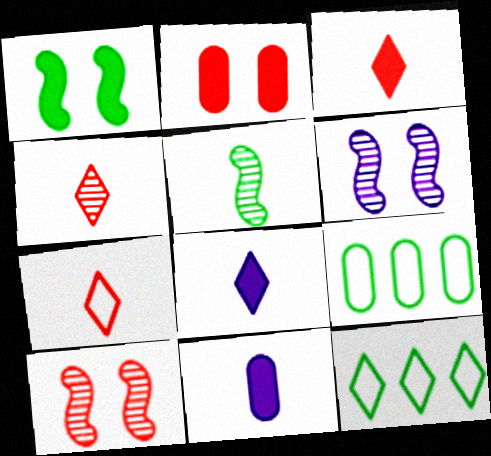[[3, 4, 7], 
[3, 6, 9], 
[5, 7, 11], 
[8, 9, 10], 
[10, 11, 12]]